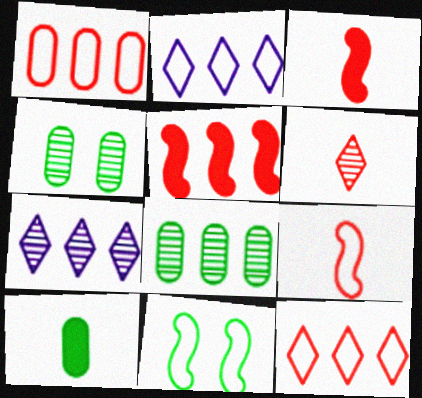[[2, 3, 4], 
[2, 5, 8]]